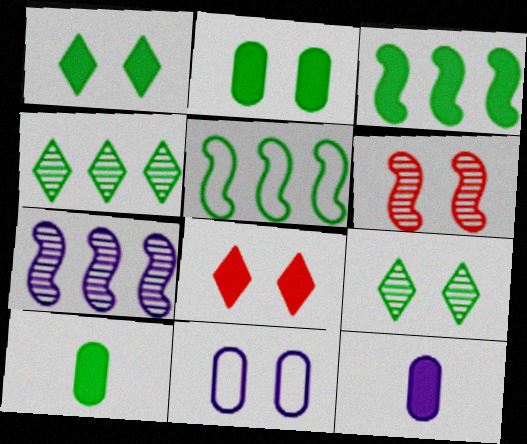[[1, 3, 10], 
[1, 6, 11], 
[3, 8, 12], 
[5, 9, 10]]